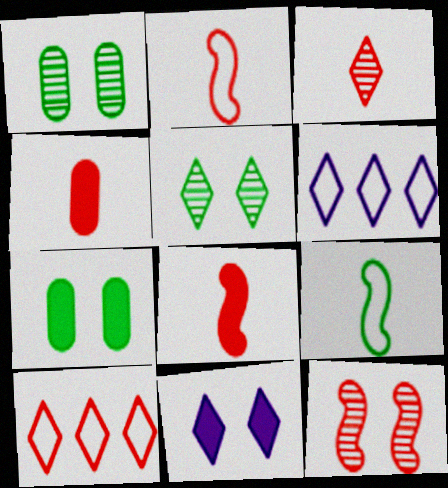[[1, 6, 8], 
[2, 3, 4], 
[4, 10, 12]]